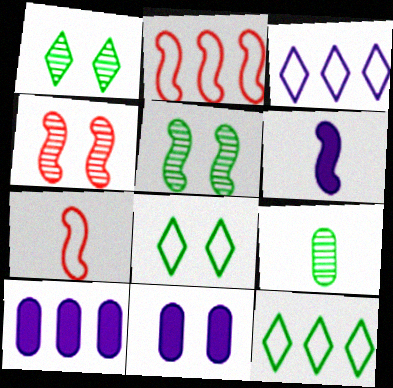[[1, 7, 10], 
[2, 5, 6], 
[4, 8, 11]]